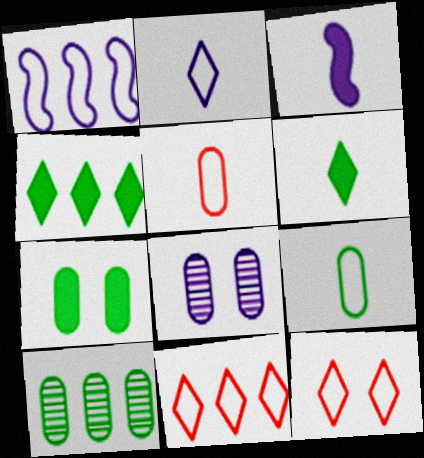[[1, 9, 12], 
[3, 10, 12], 
[7, 9, 10]]